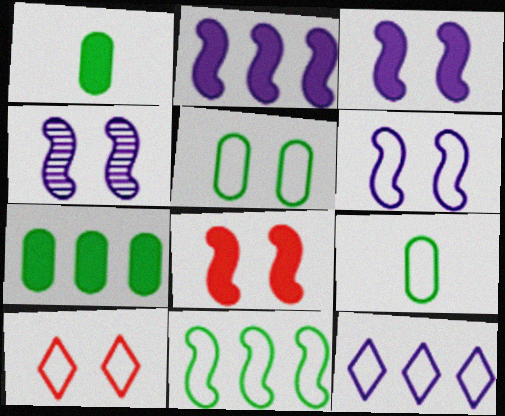[[3, 4, 6], 
[5, 6, 10]]